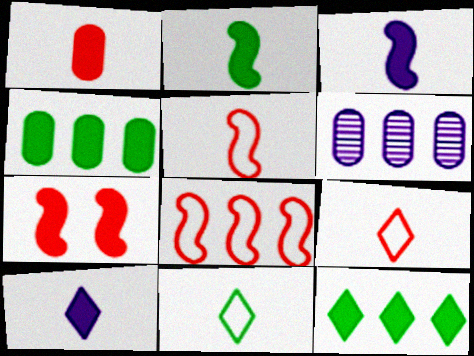[[1, 2, 10], 
[4, 7, 10], 
[6, 7, 11], 
[6, 8, 12]]